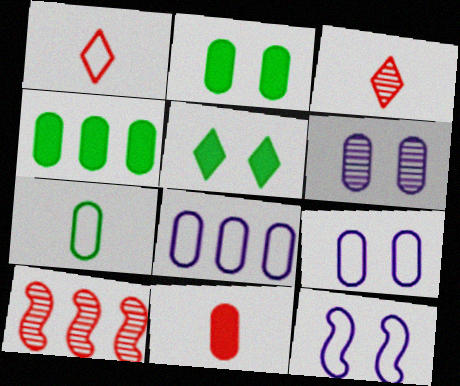[[3, 4, 12]]